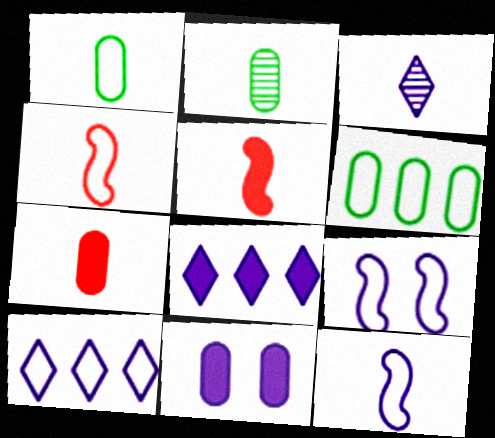[[1, 3, 5]]